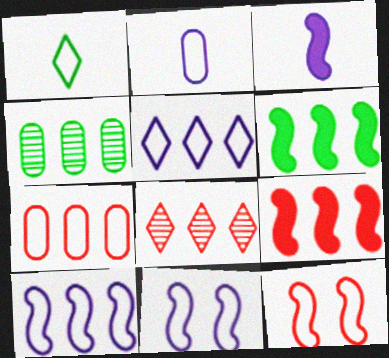[[1, 7, 11], 
[2, 5, 11], 
[4, 5, 9], 
[7, 8, 9]]